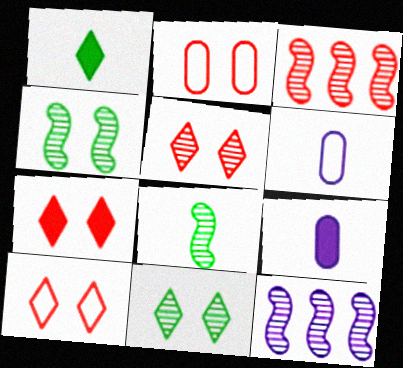[[1, 2, 12], 
[5, 7, 10]]